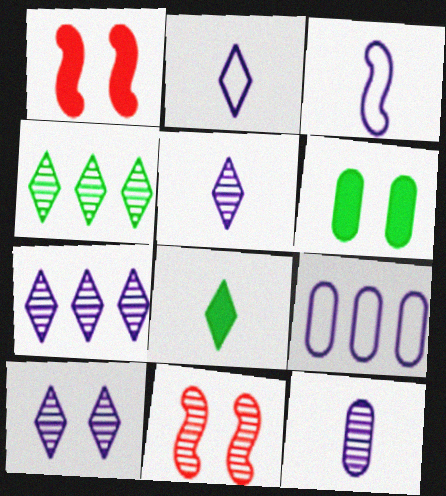[[4, 11, 12], 
[5, 7, 10], 
[8, 9, 11]]